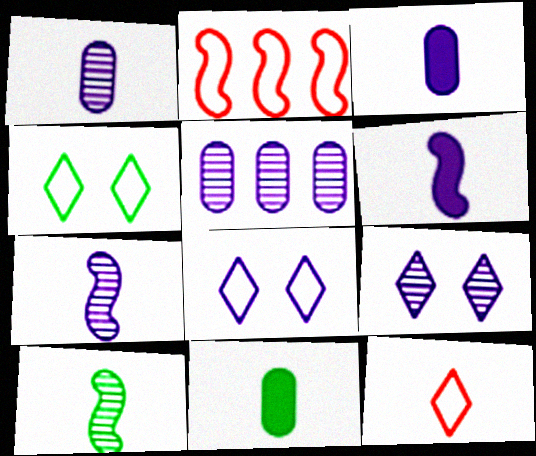[[2, 9, 11], 
[3, 10, 12], 
[5, 6, 8], 
[5, 7, 9], 
[7, 11, 12]]